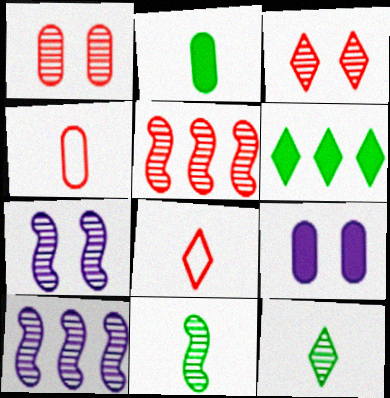[[1, 10, 12], 
[4, 6, 7], 
[5, 7, 11]]